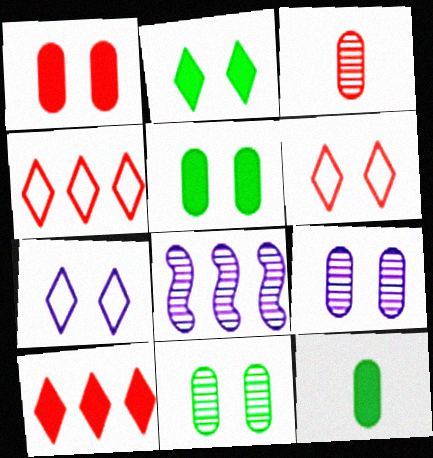[[6, 8, 12]]